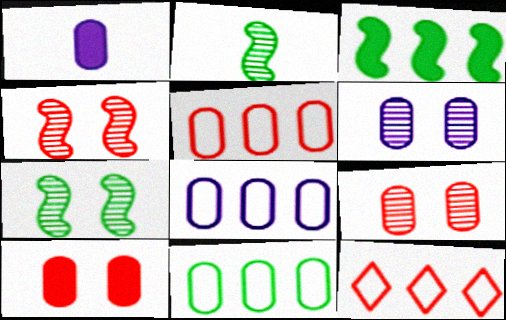[[1, 6, 8], 
[1, 7, 12], 
[1, 9, 11], 
[5, 8, 11]]